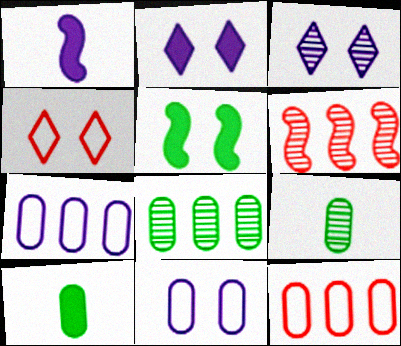[[1, 3, 7], 
[1, 4, 8], 
[3, 6, 9]]